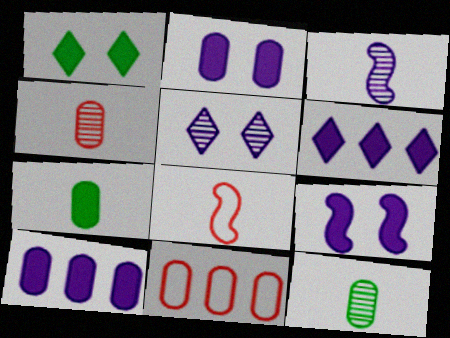[[1, 3, 11], 
[2, 11, 12]]